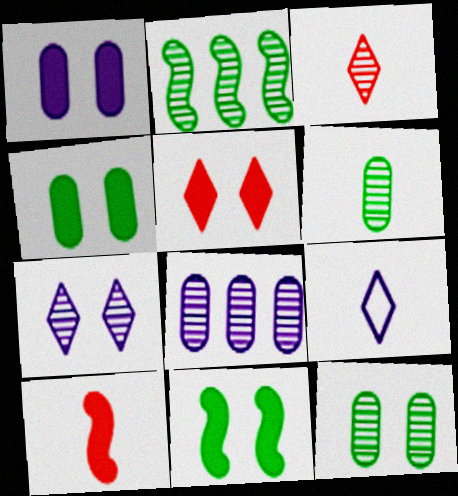[[1, 5, 11], 
[6, 9, 10]]